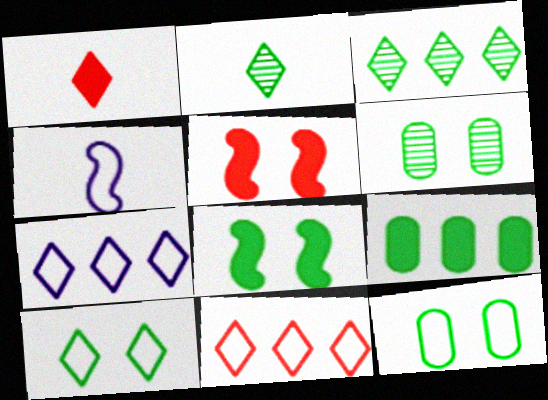[[4, 11, 12], 
[6, 8, 10]]